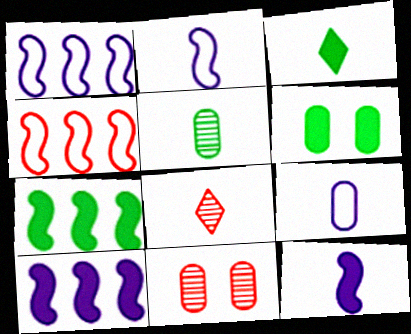[[1, 3, 11], 
[1, 6, 8], 
[3, 6, 7]]